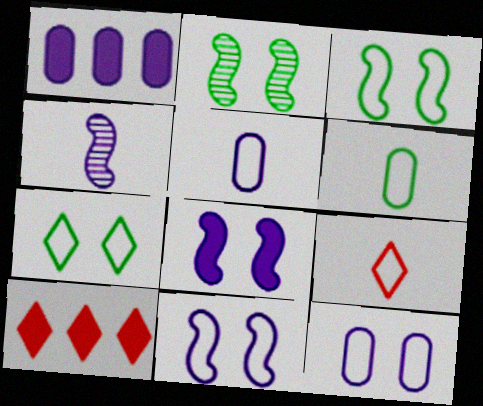[[1, 2, 9], 
[2, 5, 10]]